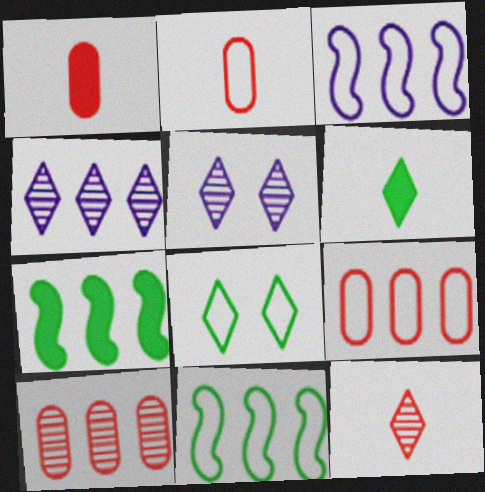[[1, 5, 11], 
[2, 3, 8], 
[2, 5, 7], 
[4, 7, 9]]